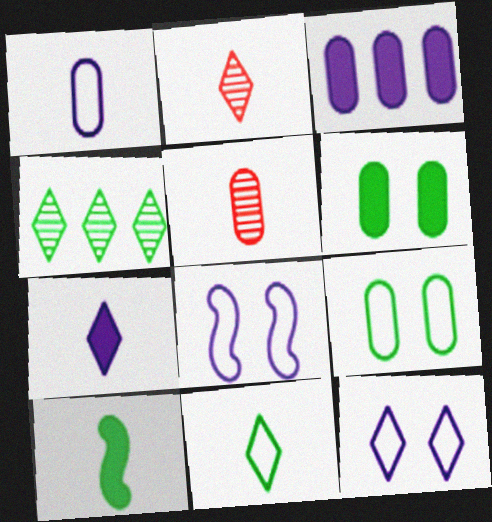[[1, 2, 10], 
[2, 7, 11], 
[3, 5, 9], 
[4, 9, 10]]